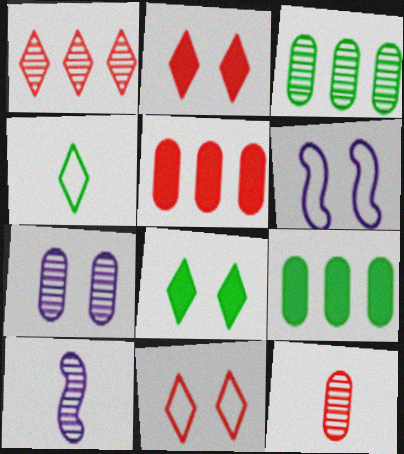[[3, 7, 12], 
[9, 10, 11]]